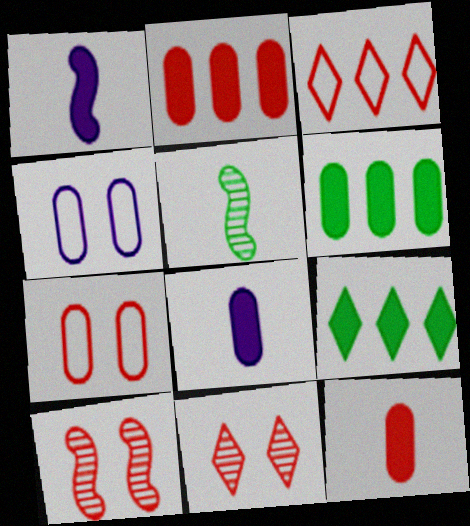[[3, 10, 12]]